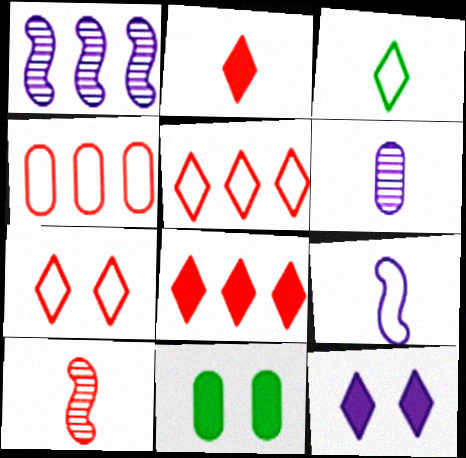[[4, 6, 11]]